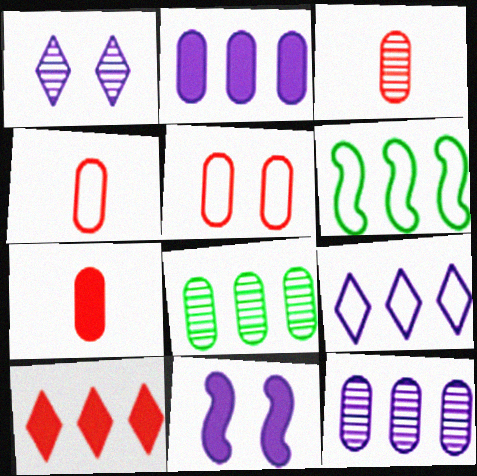[[1, 6, 7], 
[3, 4, 7], 
[6, 10, 12]]